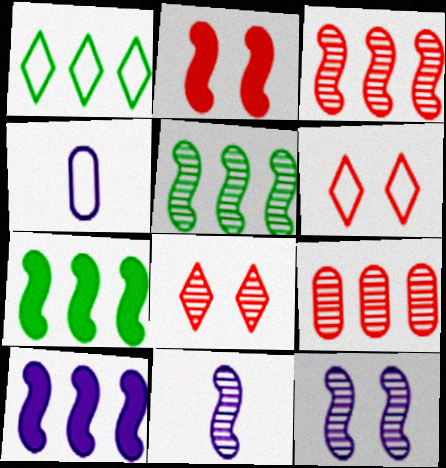[[1, 9, 10], 
[4, 7, 8]]